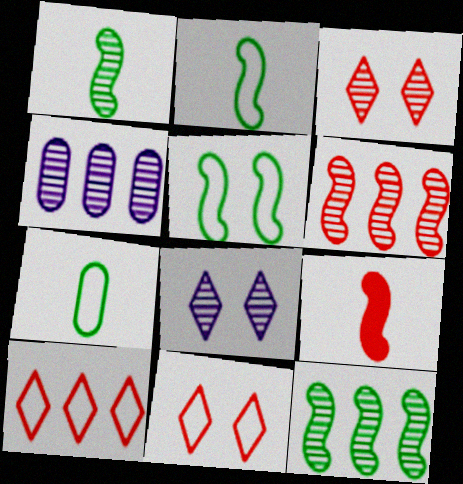[[1, 3, 4]]